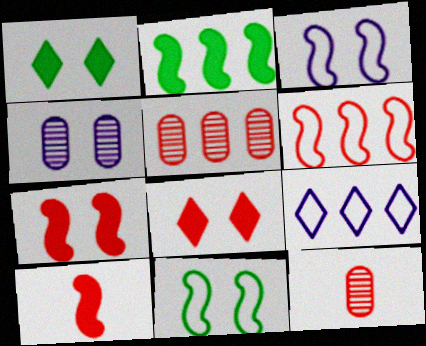[[2, 5, 9], 
[4, 8, 11], 
[6, 8, 12]]